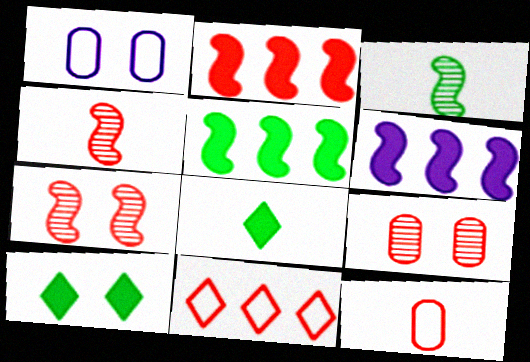[[1, 7, 10], 
[2, 5, 6]]